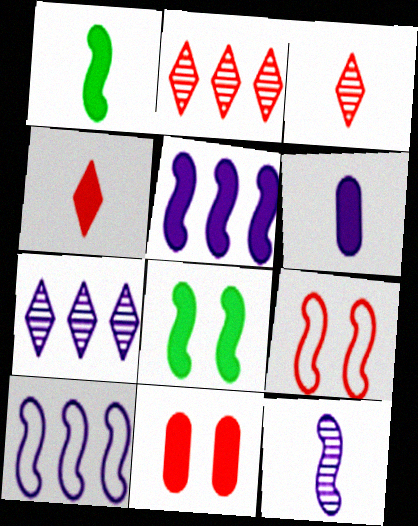[[1, 4, 6]]